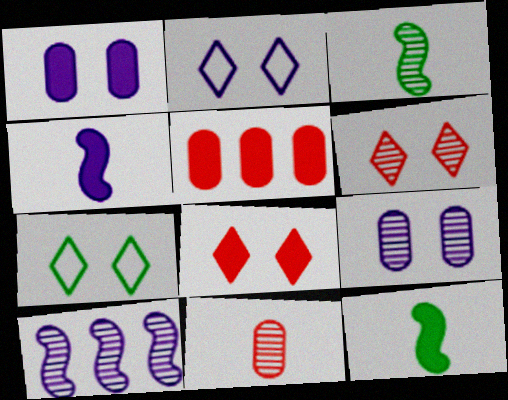[[2, 3, 5]]